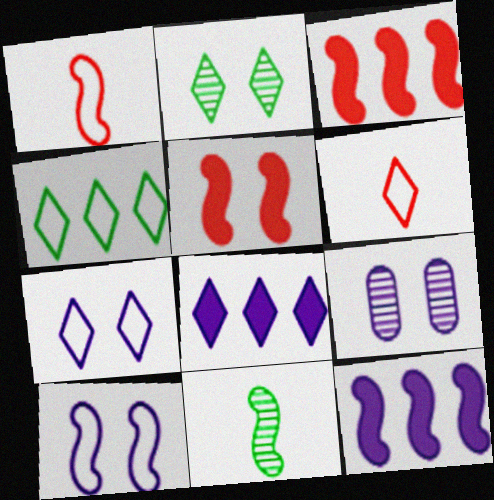[[2, 6, 8], 
[3, 10, 11], 
[4, 6, 7]]